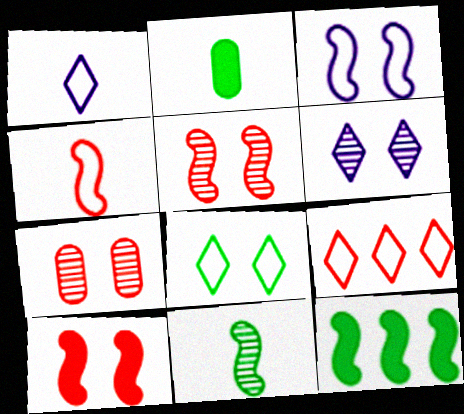[[1, 7, 12], 
[1, 8, 9]]